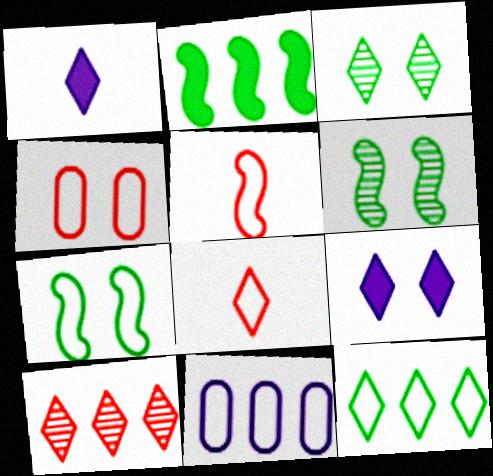[[2, 10, 11], 
[4, 6, 9], 
[7, 8, 11]]